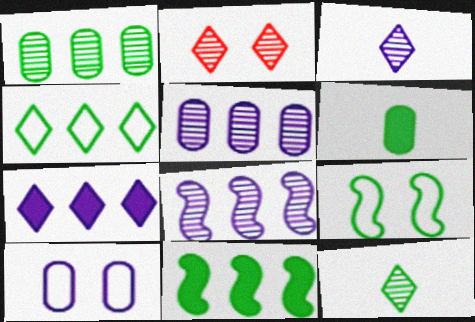[[1, 4, 11]]